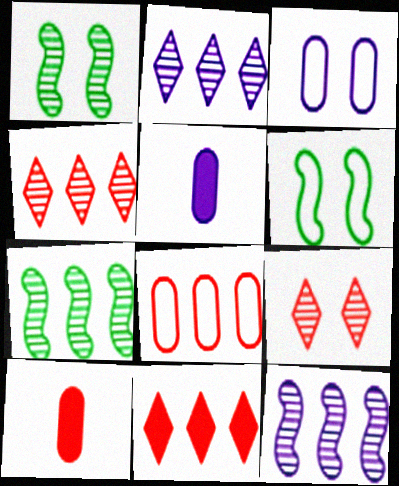[[2, 6, 10], 
[4, 5, 6]]